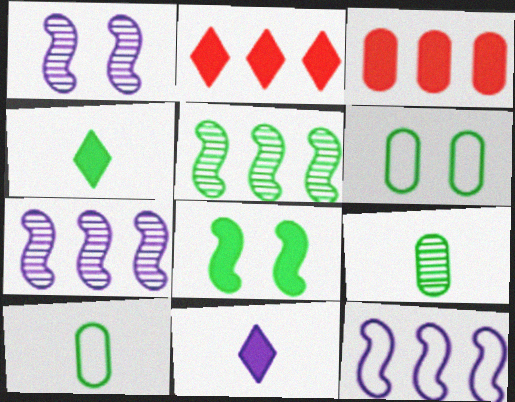[[1, 2, 10], 
[3, 8, 11], 
[4, 5, 6]]